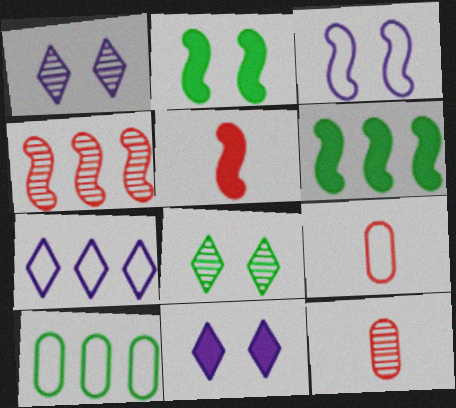[[1, 5, 10], 
[1, 6, 9], 
[2, 7, 12]]